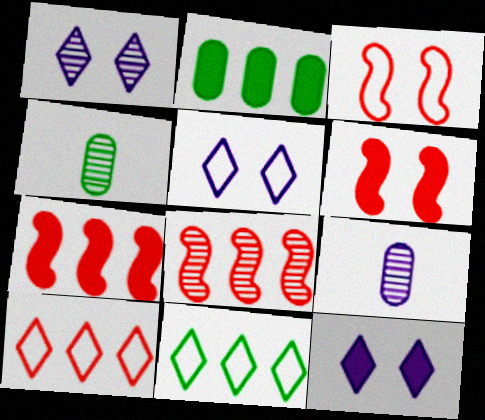[[1, 4, 8], 
[1, 5, 12], 
[4, 5, 7], 
[6, 9, 11]]